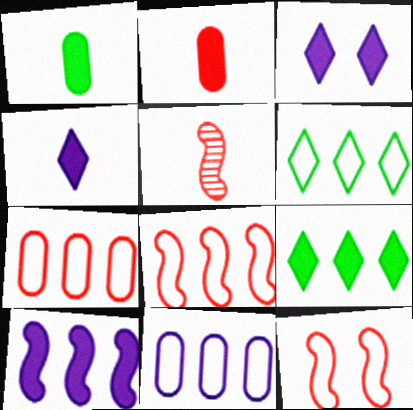[[6, 8, 11]]